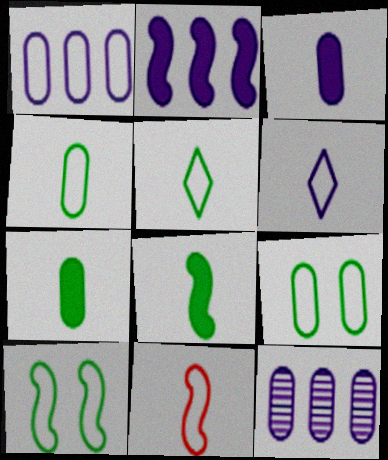[[4, 6, 11]]